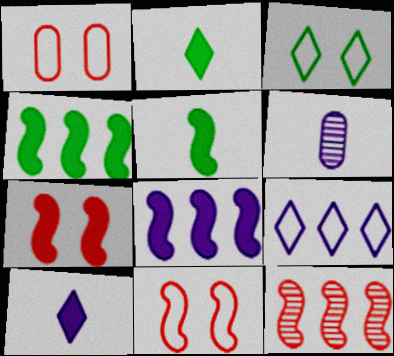[[5, 7, 8]]